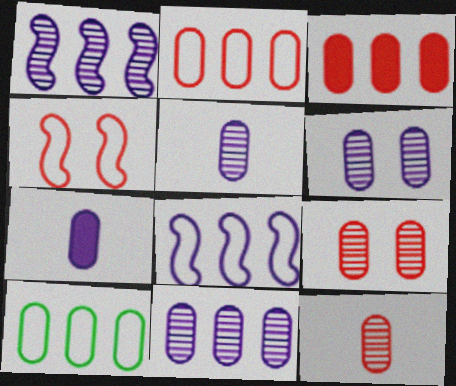[[3, 10, 11], 
[5, 6, 11], 
[7, 9, 10]]